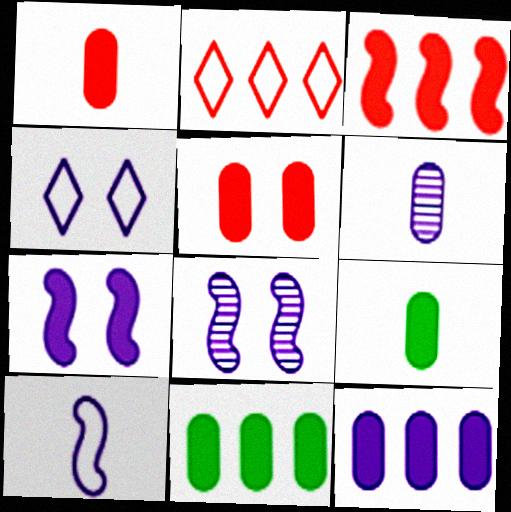[[2, 8, 9], 
[5, 9, 12]]